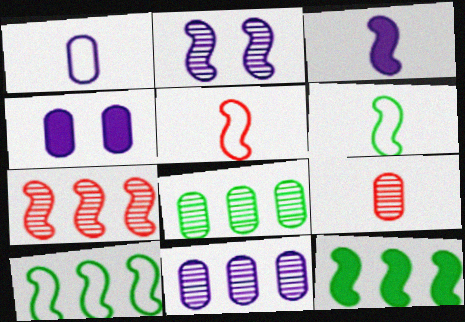[[1, 4, 11], 
[2, 5, 12]]